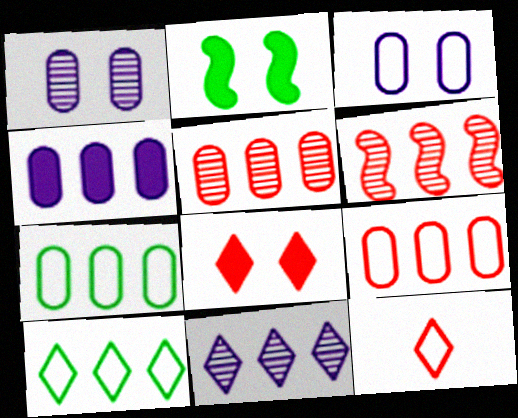[[4, 5, 7], 
[4, 6, 10]]